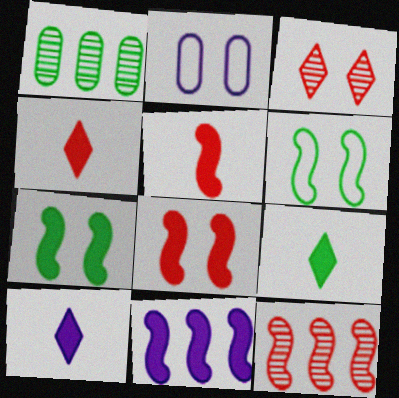[[1, 6, 9], 
[2, 3, 7], 
[2, 9, 12], 
[4, 9, 10], 
[5, 7, 11]]